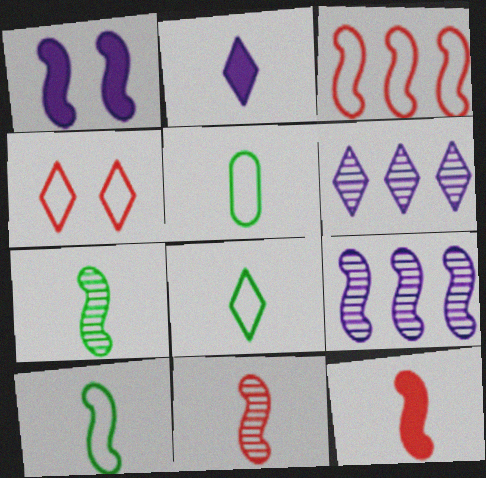[[1, 3, 7], 
[2, 5, 11], 
[5, 8, 10]]